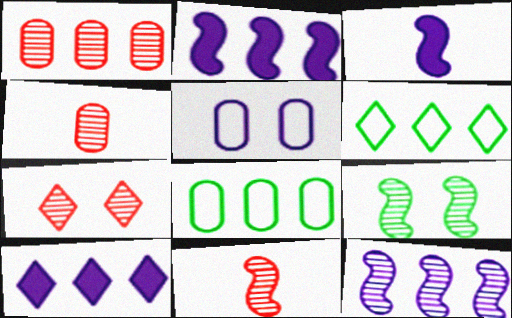[[1, 2, 6], 
[1, 7, 11], 
[3, 7, 8], 
[9, 11, 12]]